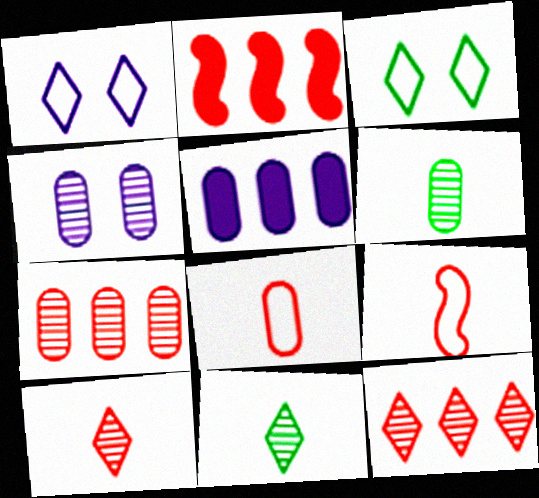[[1, 2, 6], 
[4, 6, 7]]